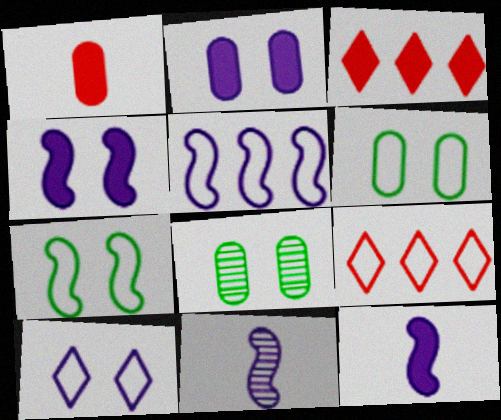[[3, 6, 11], 
[4, 5, 11], 
[8, 9, 12]]